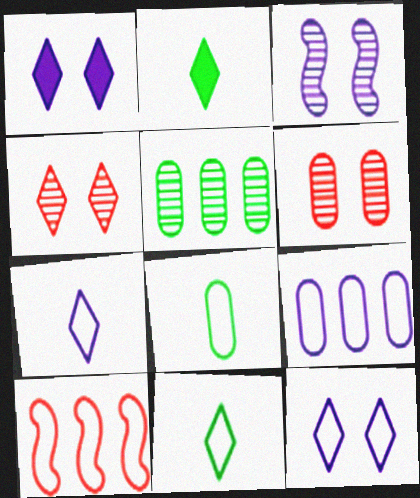[[8, 10, 12]]